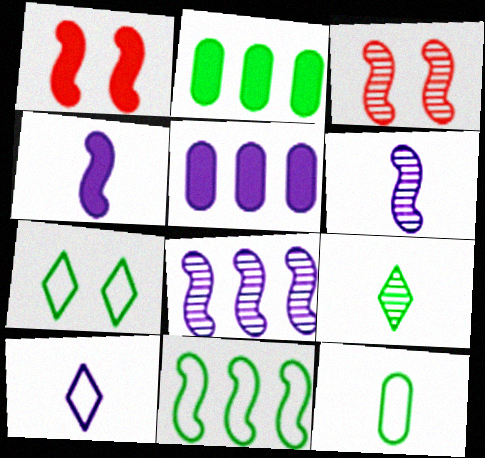[[1, 6, 11], 
[2, 3, 10], 
[3, 4, 11], 
[7, 11, 12]]